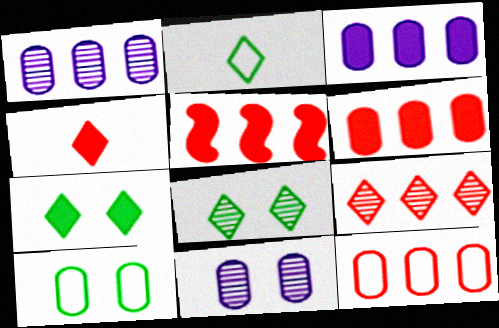[[2, 5, 11], 
[5, 9, 12]]